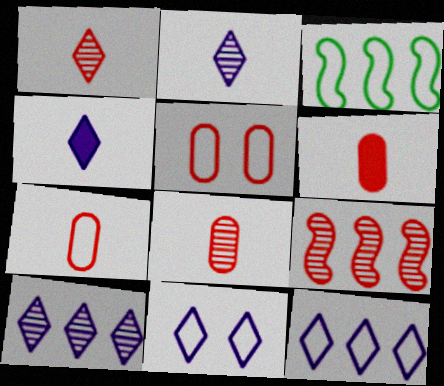[[3, 7, 11], 
[4, 10, 11], 
[6, 7, 8]]